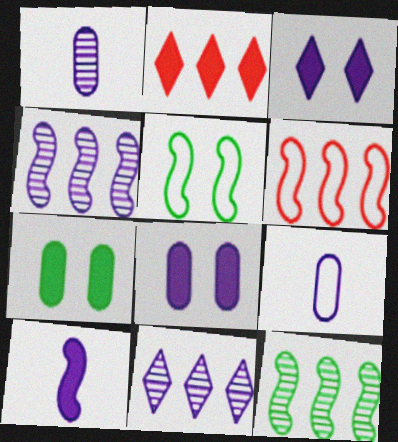[[1, 2, 5], 
[2, 7, 10], 
[3, 4, 9]]